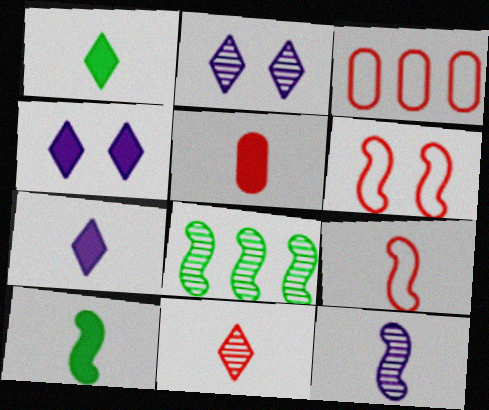[[2, 3, 10], 
[5, 7, 10], 
[5, 9, 11], 
[9, 10, 12]]